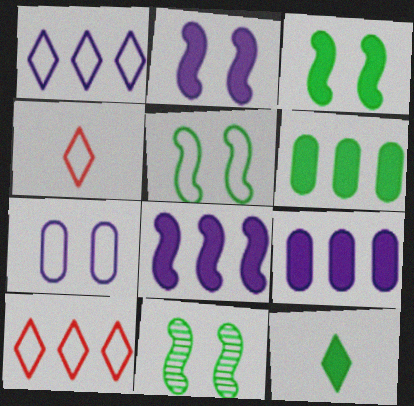[[3, 5, 11], 
[3, 6, 12], 
[4, 9, 11]]